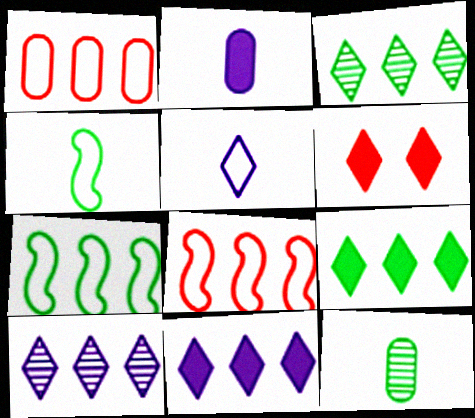[[3, 5, 6]]